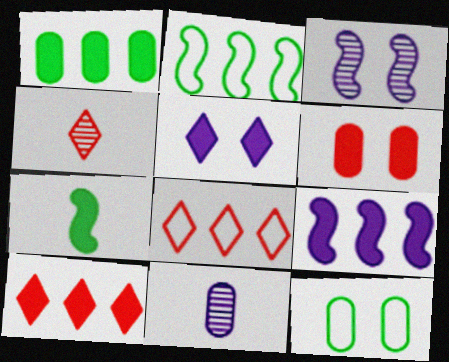[[1, 9, 10], 
[4, 9, 12]]